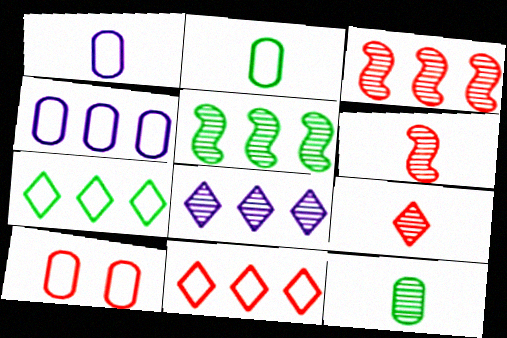[[2, 4, 10]]